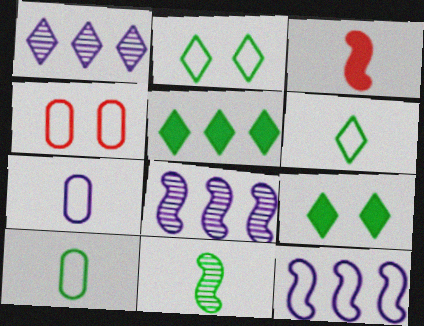[[4, 6, 12]]